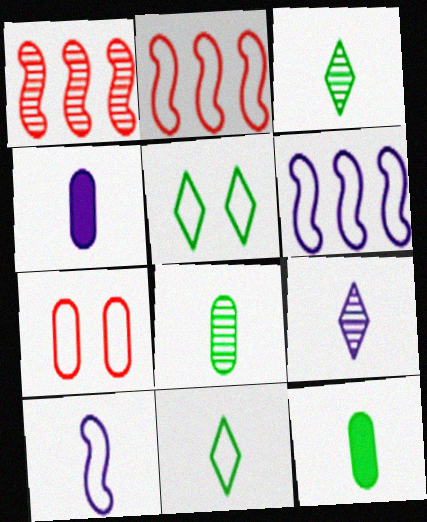[[1, 4, 5], 
[4, 9, 10], 
[6, 7, 11]]